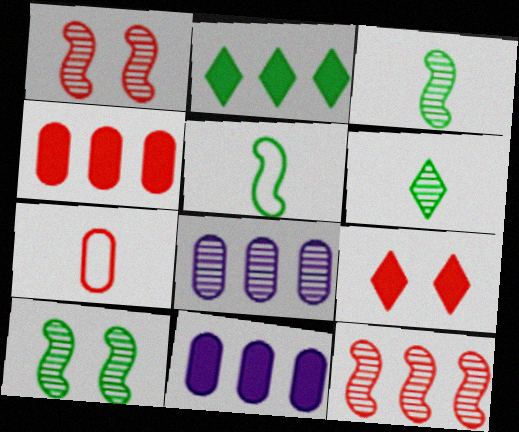[[1, 6, 8], 
[5, 8, 9], 
[7, 9, 12]]